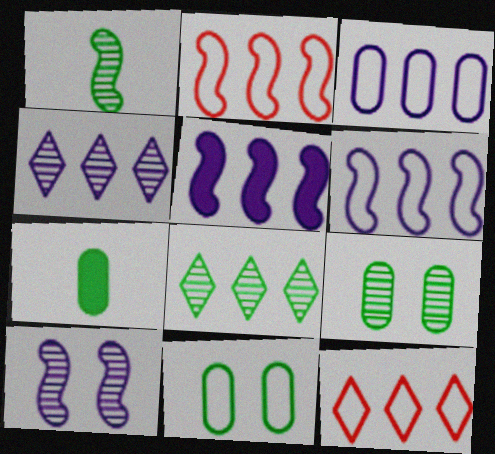[[1, 8, 9], 
[3, 4, 5], 
[7, 10, 12]]